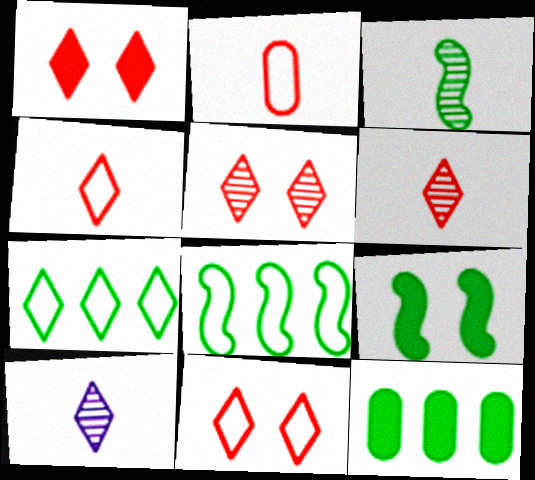[[1, 5, 11], 
[1, 7, 10], 
[3, 8, 9]]